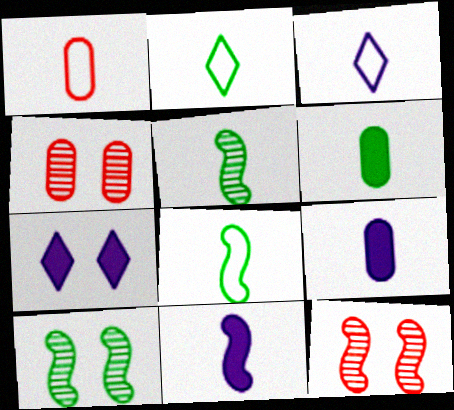[[1, 3, 8], 
[2, 5, 6]]